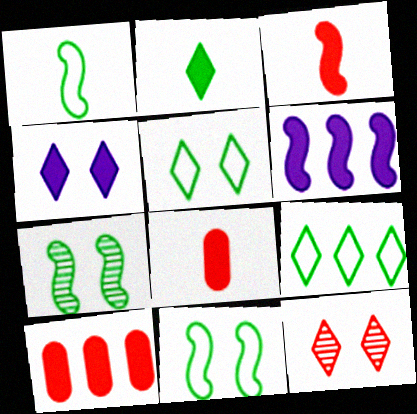[[4, 5, 12]]